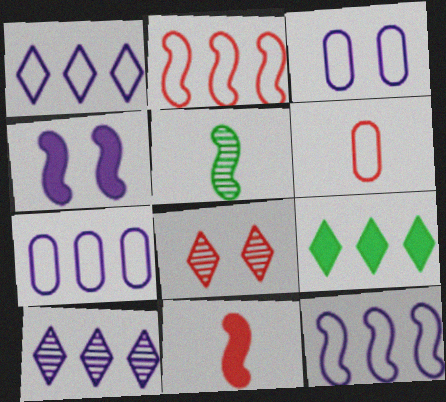[[1, 7, 12], 
[2, 4, 5]]